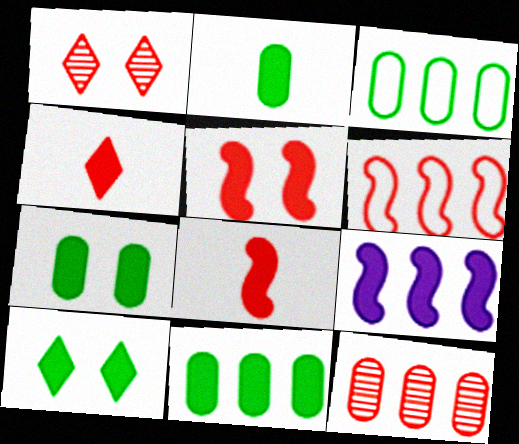[[2, 7, 11], 
[4, 7, 9]]